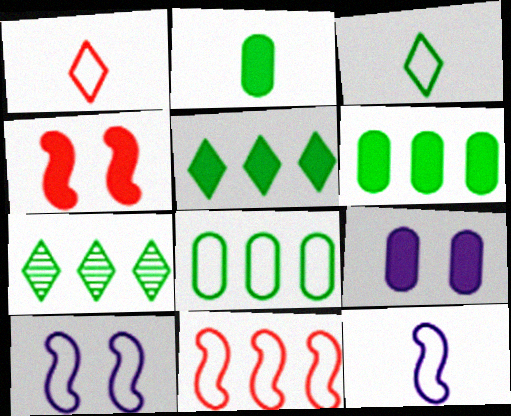[[1, 8, 10]]